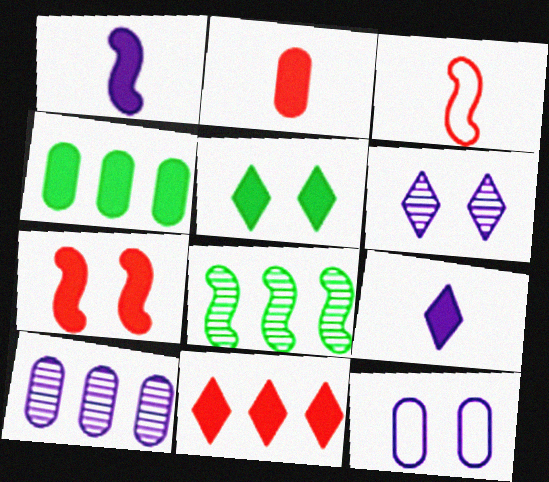[[2, 7, 11], 
[3, 4, 6], 
[3, 5, 10], 
[4, 7, 9], 
[5, 9, 11]]